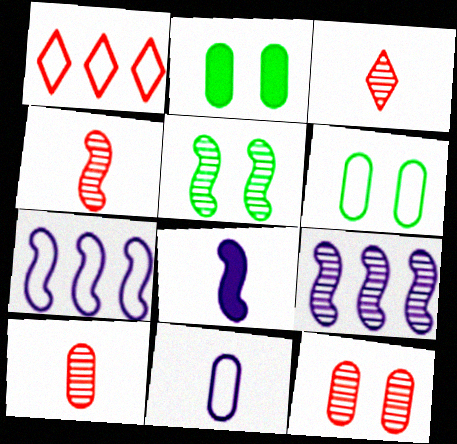[[2, 3, 7], 
[3, 4, 10], 
[4, 5, 9]]